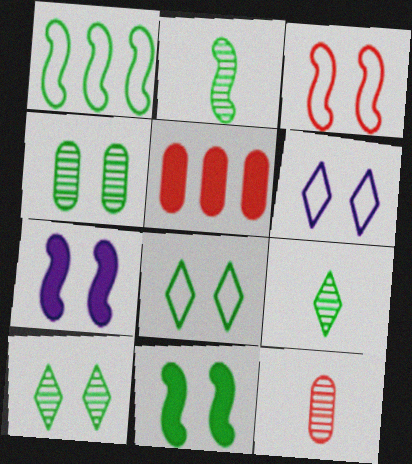[[1, 2, 11], 
[2, 5, 6], 
[4, 8, 11]]